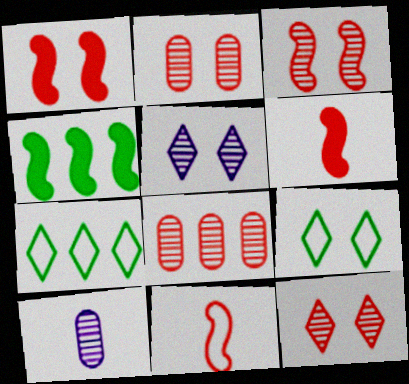[[1, 7, 10], 
[2, 3, 12]]